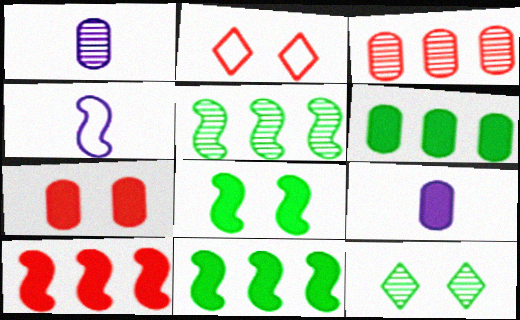[[1, 2, 11], 
[2, 5, 9], 
[6, 7, 9]]